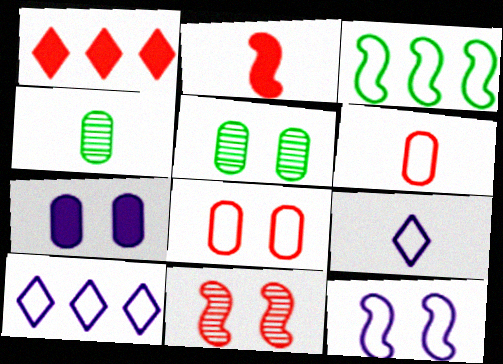[[1, 4, 12], 
[1, 6, 11], 
[2, 4, 9], 
[2, 5, 10], 
[3, 8, 9], 
[5, 7, 8]]